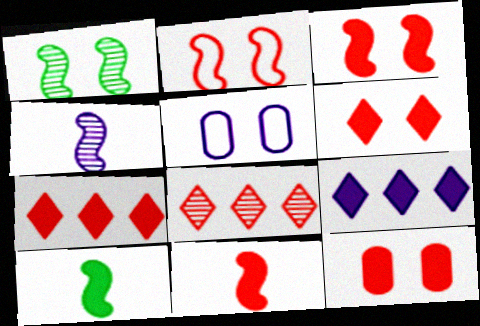[[1, 5, 6], 
[3, 6, 12], 
[4, 5, 9], 
[5, 8, 10], 
[7, 11, 12], 
[9, 10, 12]]